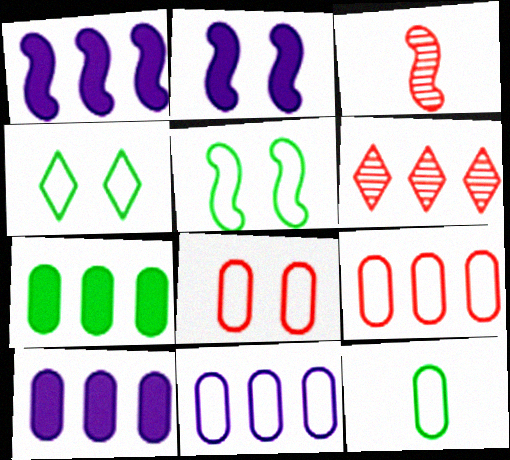[[1, 3, 5], 
[2, 6, 12], 
[3, 4, 10], 
[8, 11, 12]]